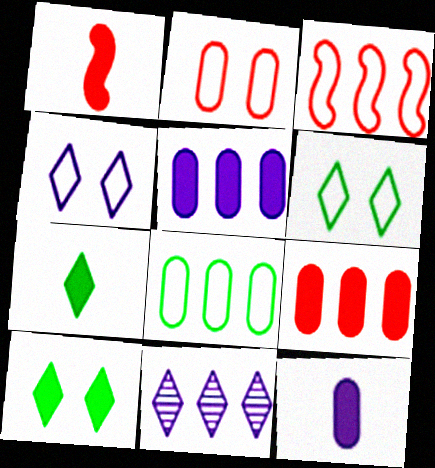[[1, 5, 10], 
[1, 7, 12]]